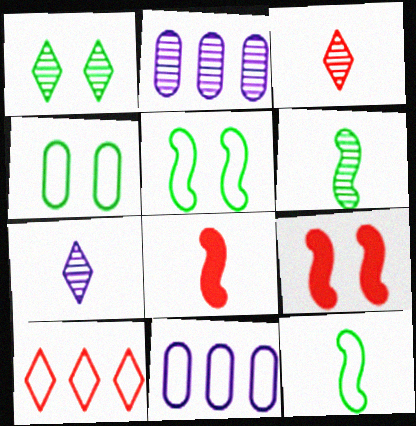[[1, 8, 11]]